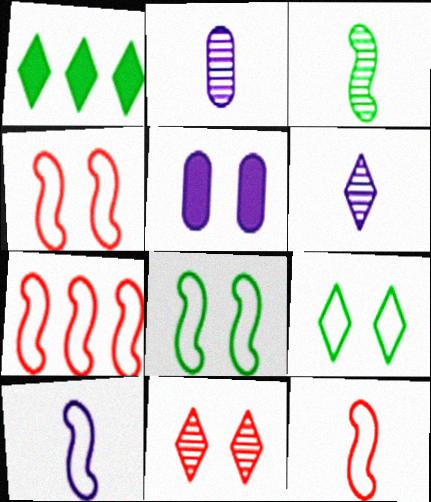[[1, 2, 4], 
[4, 7, 12], 
[5, 8, 11], 
[7, 8, 10]]